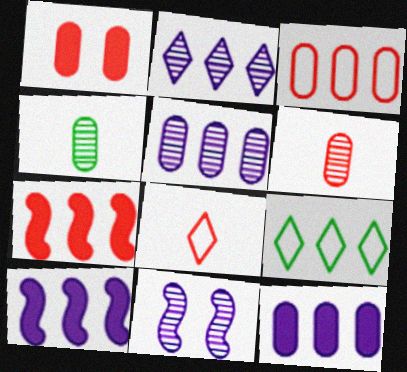[[1, 3, 6], 
[5, 7, 9]]